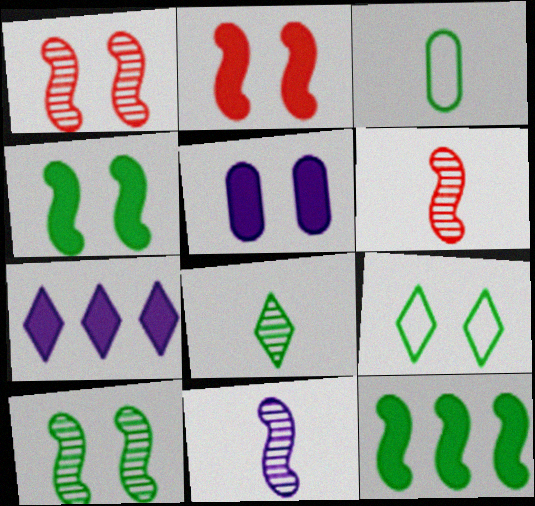[[1, 3, 7], 
[1, 5, 9]]